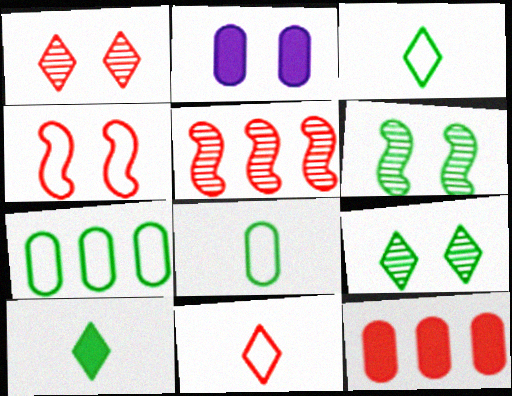[[2, 3, 5], 
[2, 4, 9], 
[6, 7, 10]]